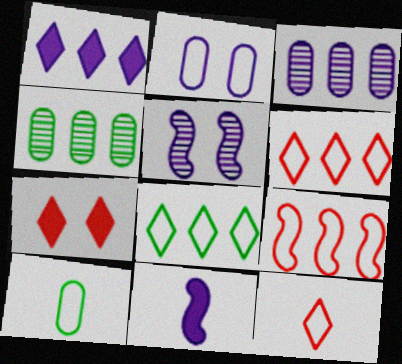[[1, 4, 9]]